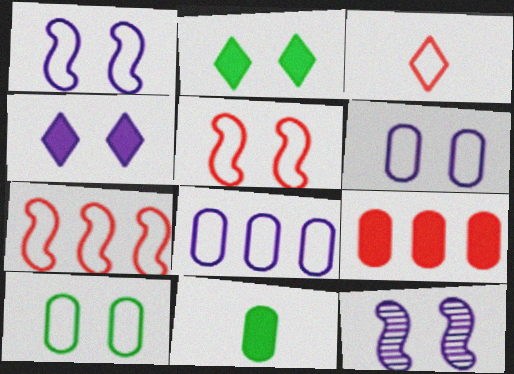[[4, 6, 12]]